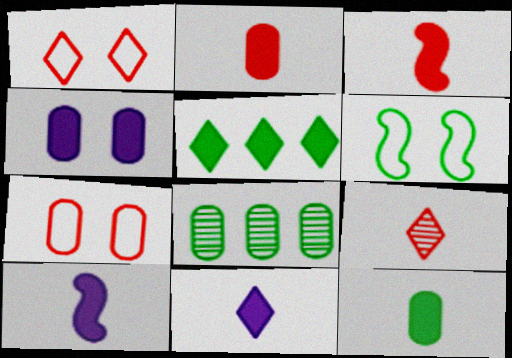[[1, 8, 10], 
[3, 4, 5], 
[3, 11, 12]]